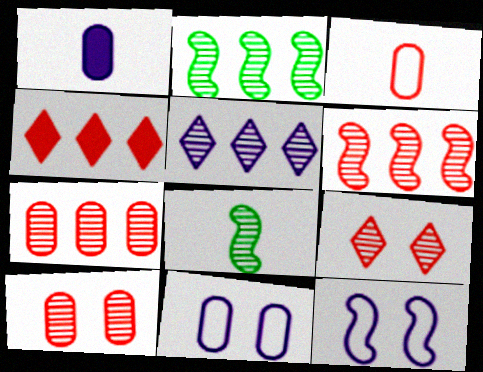[[1, 5, 12], 
[2, 5, 7], 
[4, 8, 11], 
[5, 8, 10]]